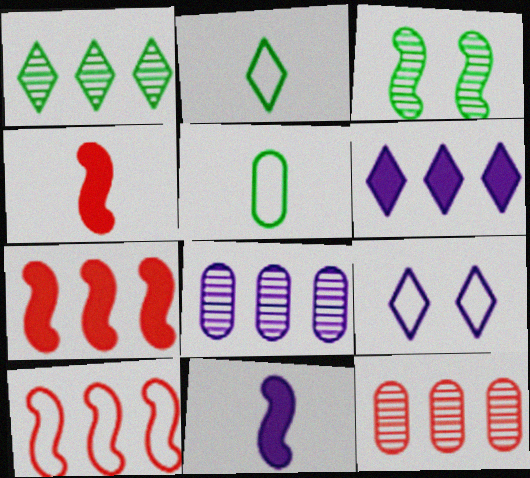[[3, 10, 11], 
[5, 9, 10], 
[8, 9, 11]]